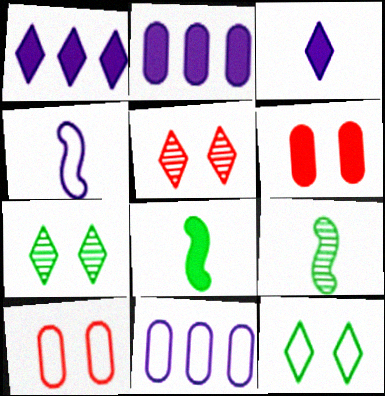[[1, 6, 8], 
[1, 9, 10], 
[5, 8, 11]]